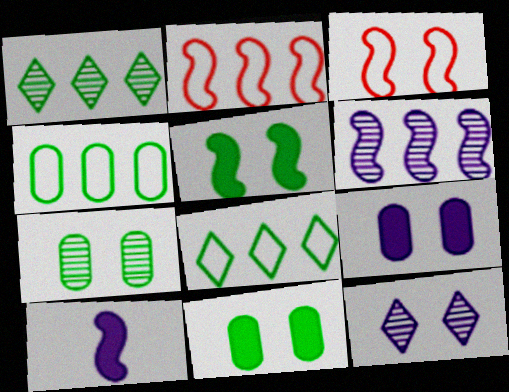[[3, 11, 12]]